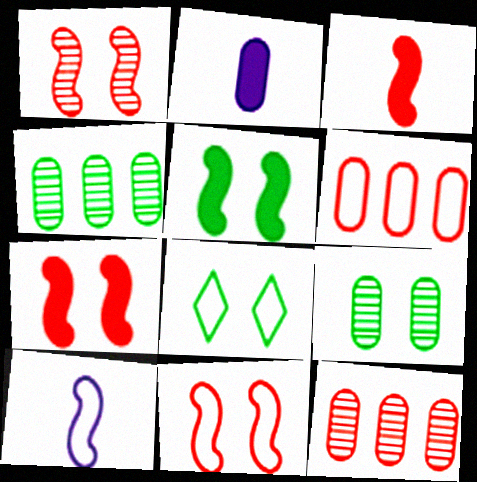[[1, 7, 11], 
[2, 6, 9], 
[5, 8, 9], 
[6, 8, 10]]